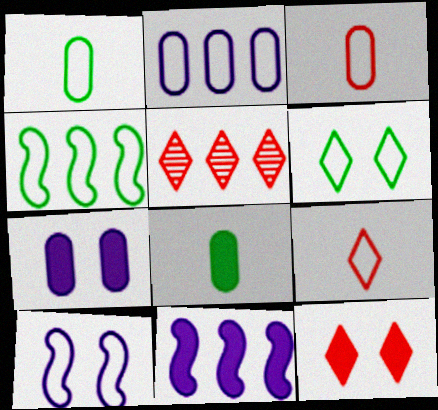[[1, 4, 6], 
[5, 8, 10], 
[5, 9, 12], 
[8, 11, 12]]